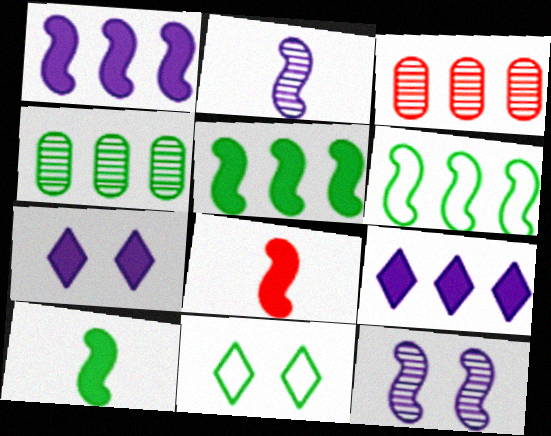[[3, 6, 9], 
[4, 10, 11], 
[6, 8, 12]]